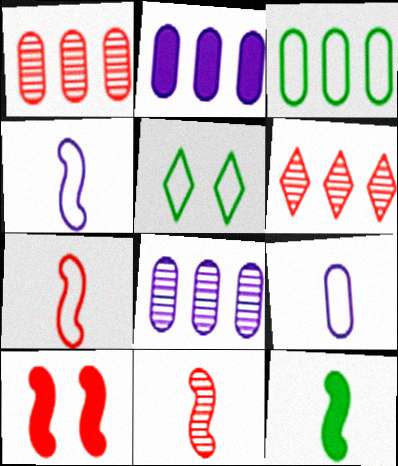[[1, 2, 3], 
[2, 5, 11], 
[4, 11, 12]]